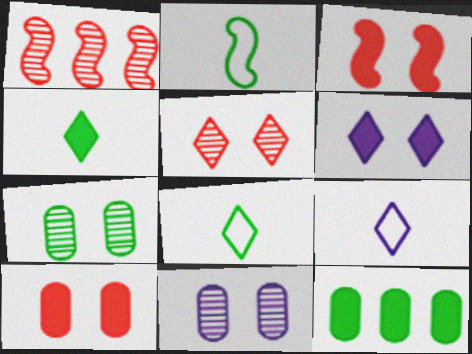[]